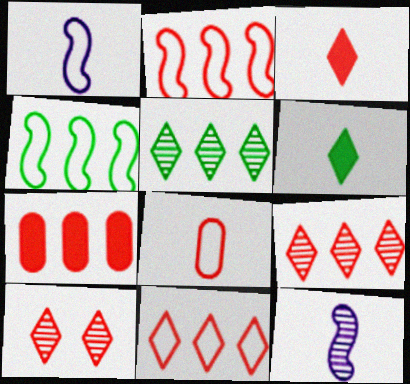[[2, 7, 9], 
[3, 10, 11], 
[6, 8, 12]]